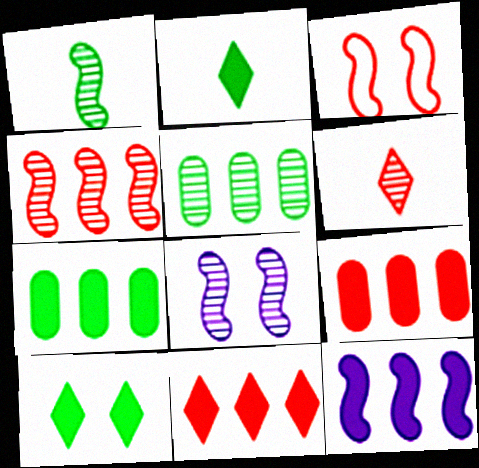[[1, 3, 12], 
[1, 4, 8], 
[3, 6, 9], 
[5, 6, 8], 
[7, 11, 12]]